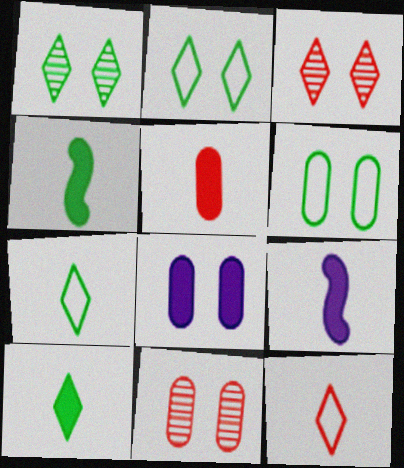[[5, 9, 10], 
[6, 8, 11]]